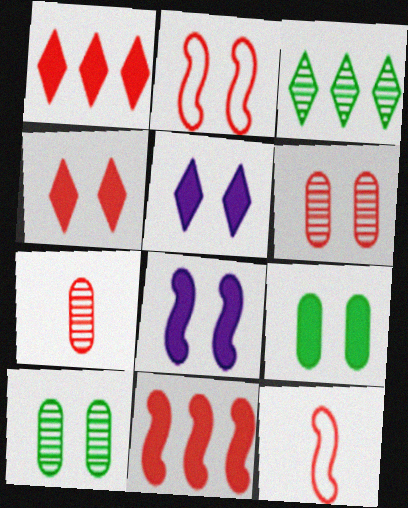[[1, 2, 7], 
[1, 6, 12], 
[2, 4, 6], 
[2, 5, 10], 
[4, 8, 9]]